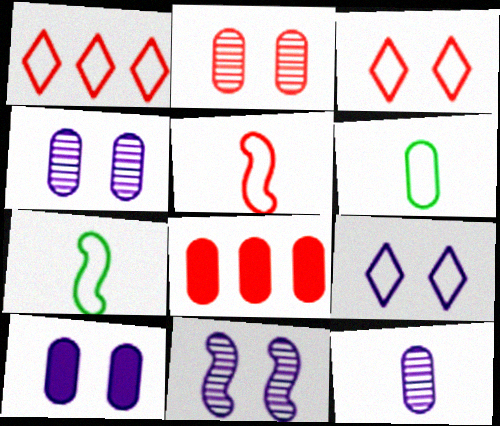[[4, 6, 8], 
[9, 10, 11]]